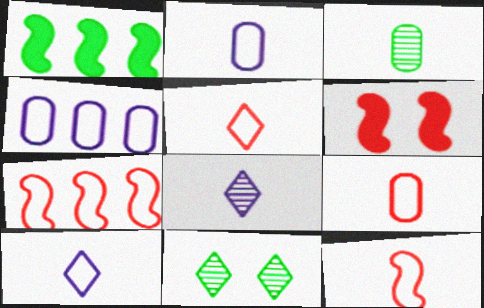[[5, 9, 12]]